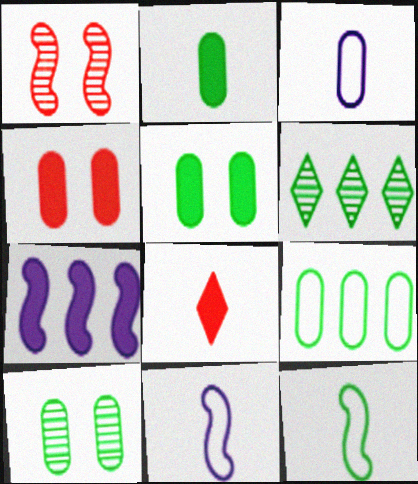[[1, 7, 12], 
[2, 9, 10], 
[4, 6, 11], 
[5, 6, 12], 
[5, 7, 8]]